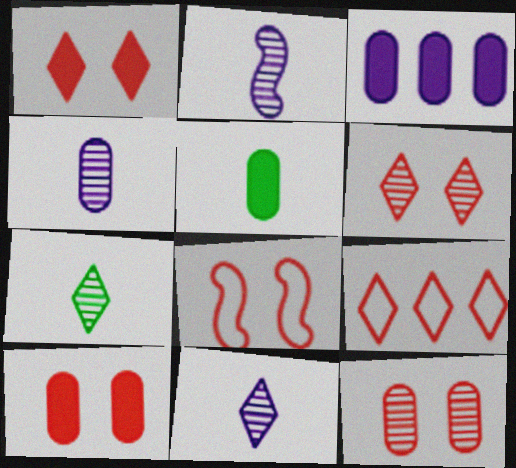[[1, 8, 12], 
[2, 4, 11], 
[3, 5, 10], 
[3, 7, 8], 
[6, 8, 10]]